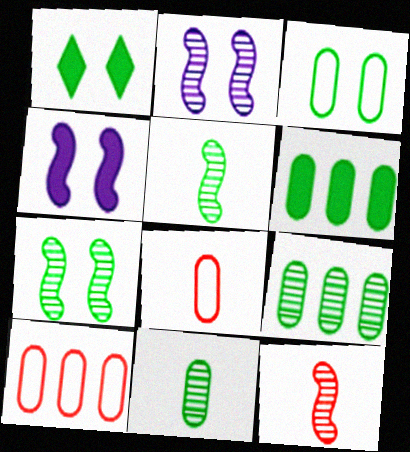[[1, 3, 7], 
[3, 6, 11]]